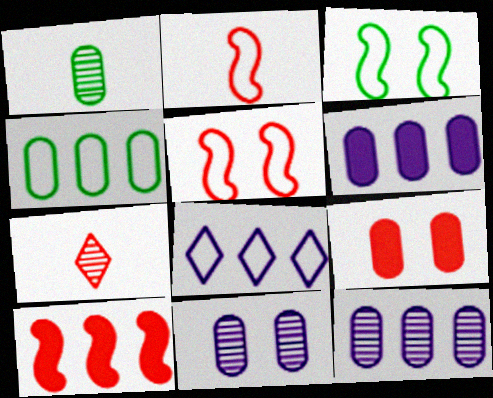[[3, 6, 7]]